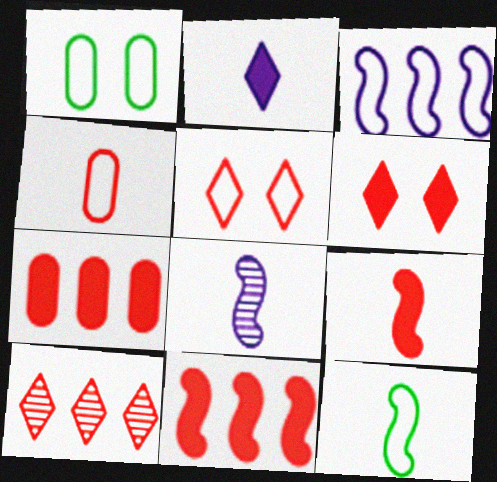[[6, 7, 9], 
[8, 9, 12]]